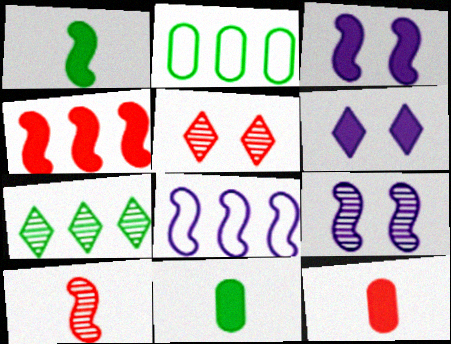[[1, 3, 4], 
[2, 6, 10], 
[4, 6, 11], 
[5, 8, 11]]